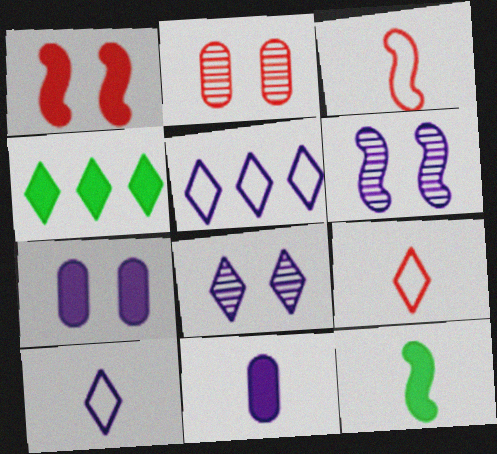[[1, 4, 11], 
[2, 5, 12], 
[4, 8, 9], 
[5, 6, 11]]